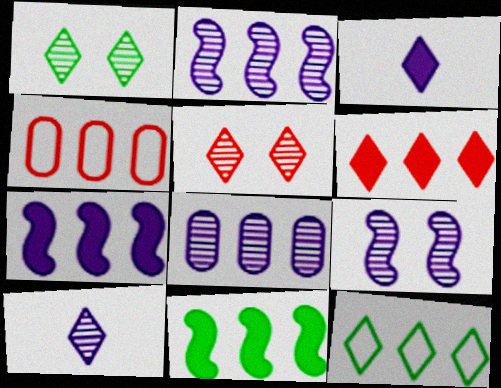[[3, 5, 12], 
[8, 9, 10]]